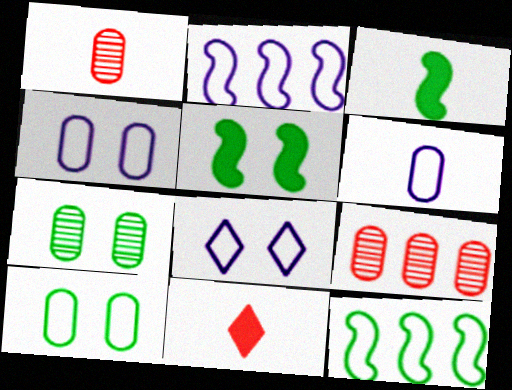[[2, 6, 8], 
[2, 7, 11], 
[3, 8, 9]]